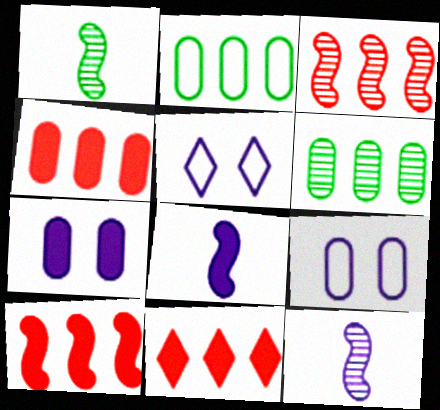[[1, 4, 5], 
[1, 9, 11], 
[4, 10, 11]]